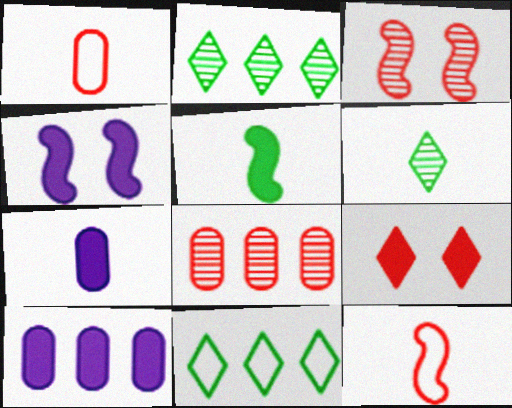[[1, 2, 4], 
[3, 7, 11], 
[5, 9, 10], 
[6, 7, 12], 
[8, 9, 12]]